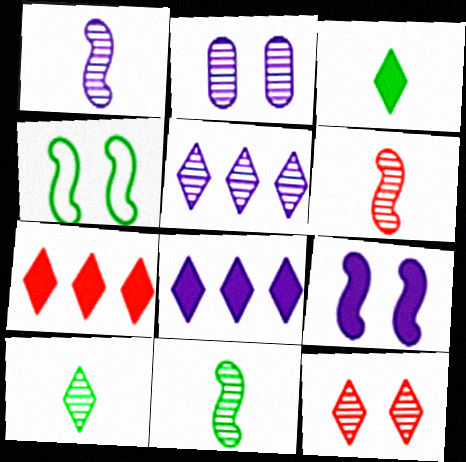[[1, 2, 5], 
[1, 6, 11], 
[5, 10, 12]]